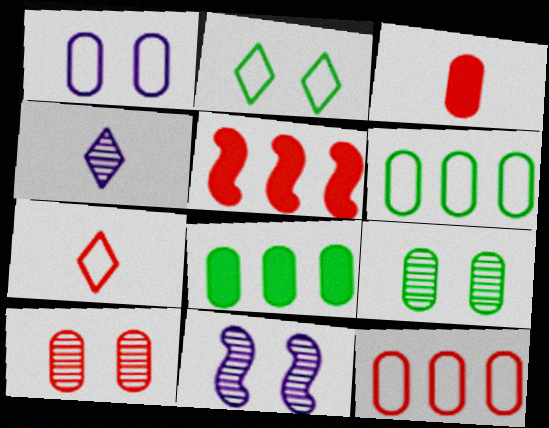[[3, 10, 12], 
[5, 7, 10], 
[7, 8, 11]]